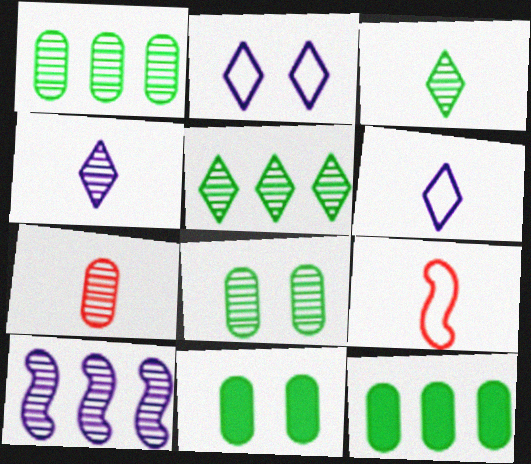[]